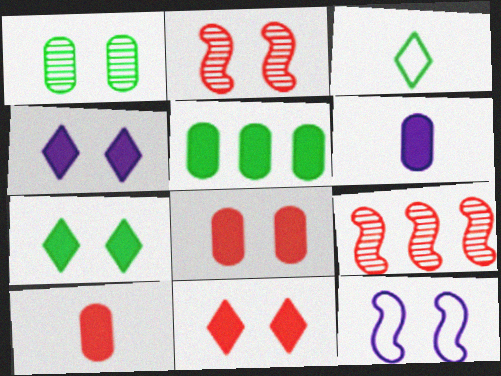[[1, 11, 12], 
[4, 7, 11], 
[5, 6, 8]]